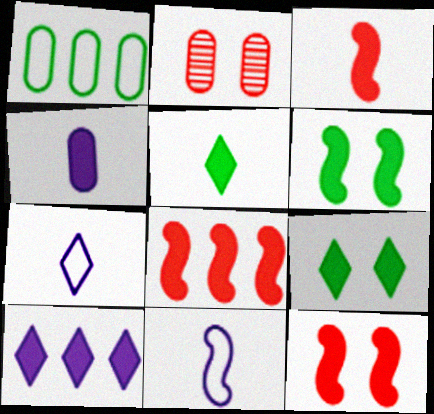[[1, 2, 4], 
[3, 4, 5], 
[3, 8, 12], 
[4, 8, 9]]